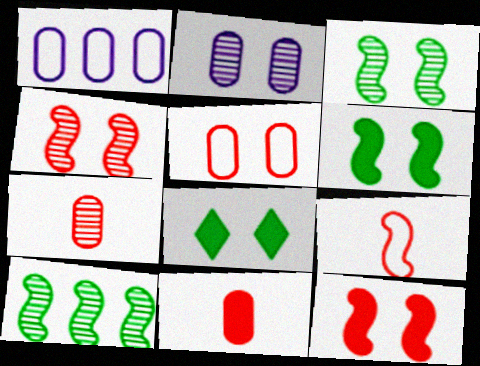[]